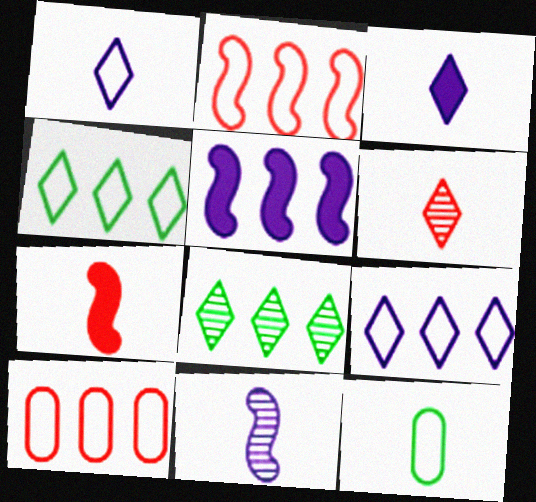[[5, 8, 10]]